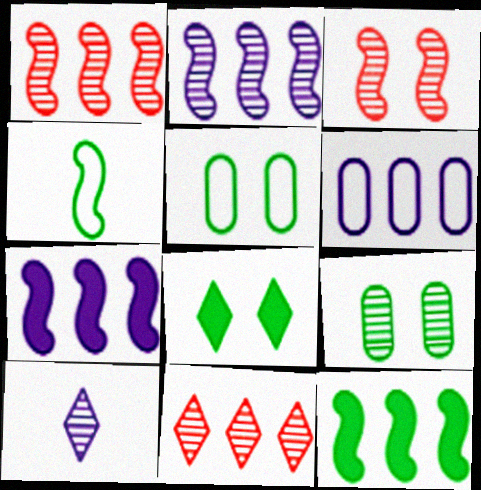[[1, 9, 10], 
[3, 4, 7], 
[6, 11, 12]]